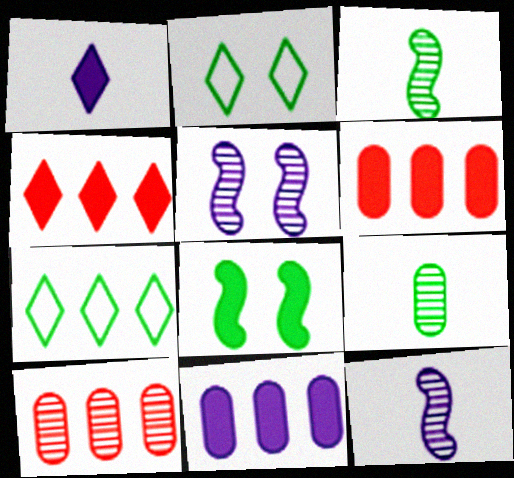[[1, 6, 8], 
[2, 6, 12], 
[7, 8, 9]]